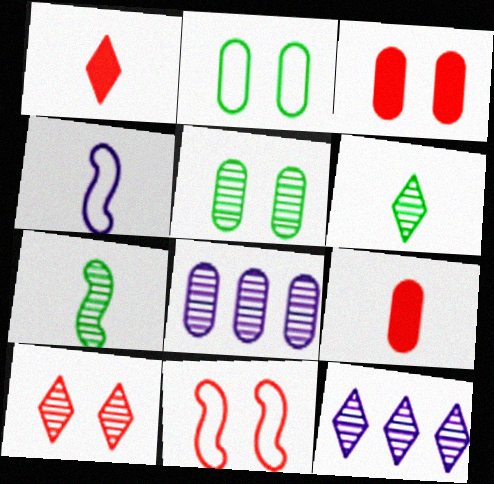[[2, 8, 9], 
[3, 10, 11], 
[4, 6, 9], 
[6, 10, 12], 
[7, 8, 10]]